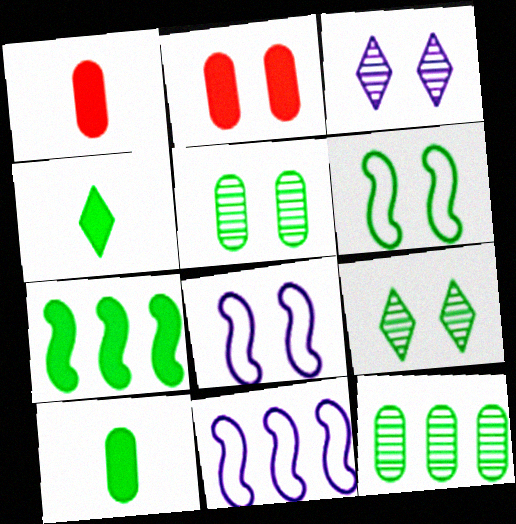[[1, 9, 11], 
[2, 3, 6], 
[2, 8, 9], 
[4, 6, 12]]